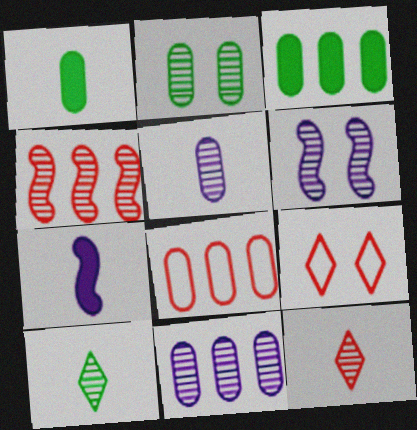[[3, 8, 11]]